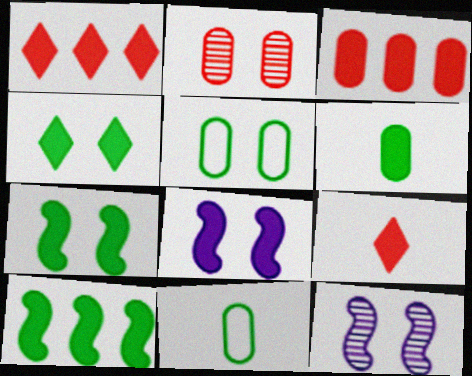[[1, 6, 8], 
[1, 11, 12], 
[4, 6, 10]]